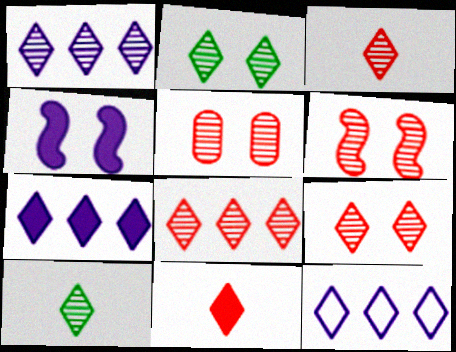[[1, 2, 3], 
[1, 7, 12], 
[1, 9, 10], 
[2, 11, 12], 
[3, 8, 9], 
[5, 6, 9]]